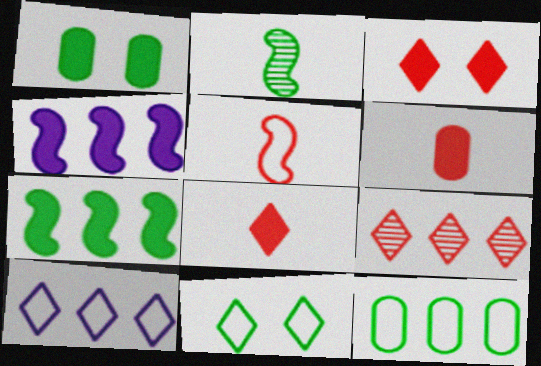[[1, 4, 8], 
[4, 9, 12]]